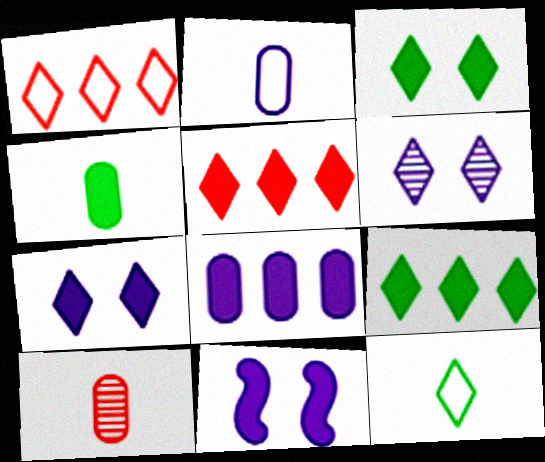[[2, 4, 10], 
[4, 5, 11], 
[5, 6, 12]]